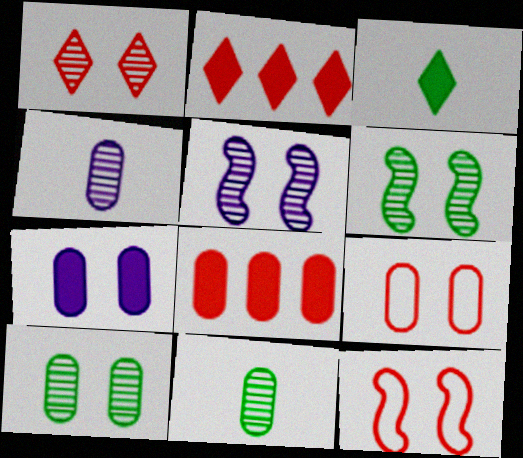[[1, 5, 10], 
[7, 9, 10]]